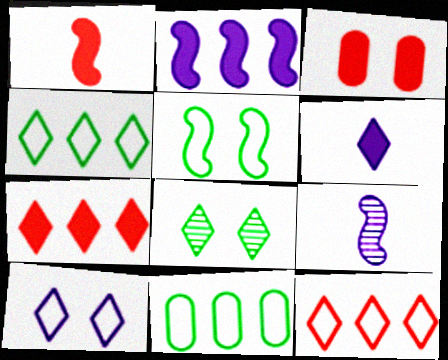[[1, 3, 7], 
[3, 4, 9], 
[6, 8, 12]]